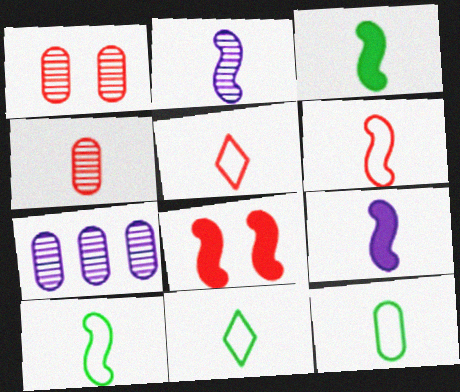[[2, 3, 6], 
[4, 9, 11], 
[7, 8, 11], 
[10, 11, 12]]